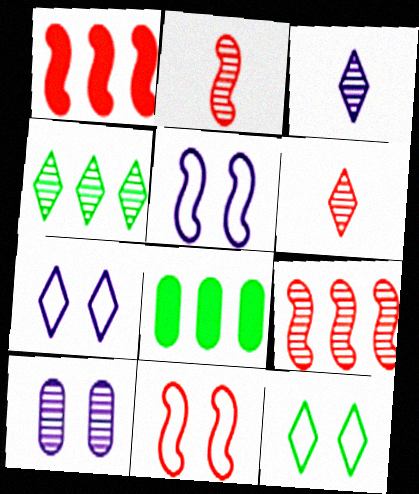[[1, 2, 11], 
[2, 4, 10], 
[2, 7, 8], 
[3, 8, 11], 
[5, 6, 8]]